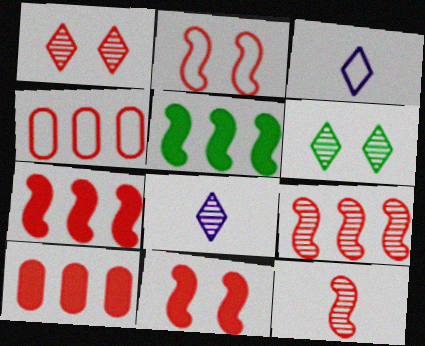[[2, 7, 12]]